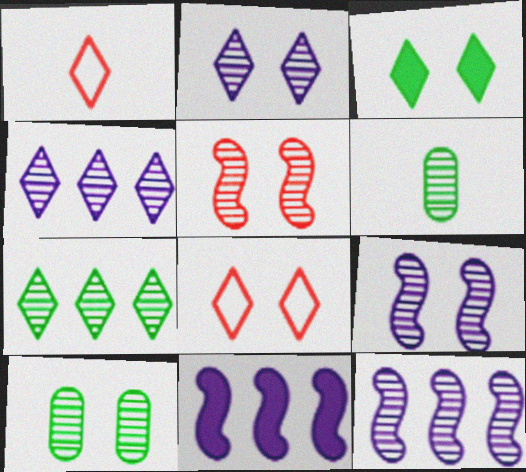[[1, 3, 4], 
[1, 10, 11], 
[2, 3, 8], 
[2, 5, 10], 
[4, 5, 6], 
[6, 8, 11]]